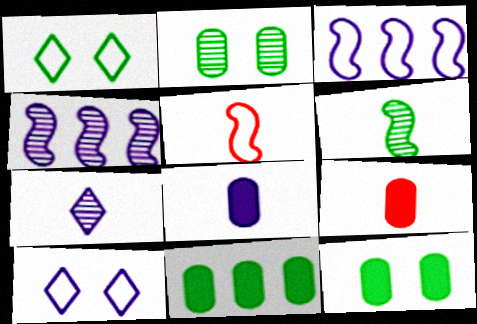[[1, 4, 9], 
[1, 6, 11], 
[4, 8, 10]]